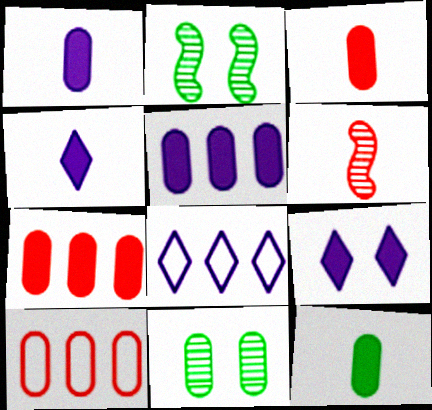[[1, 3, 12], 
[1, 10, 11], 
[2, 3, 8], 
[2, 4, 10]]